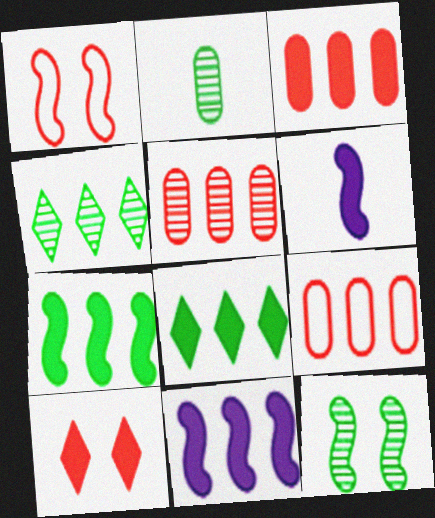[[2, 4, 12], 
[3, 5, 9], 
[3, 8, 11], 
[4, 9, 11]]